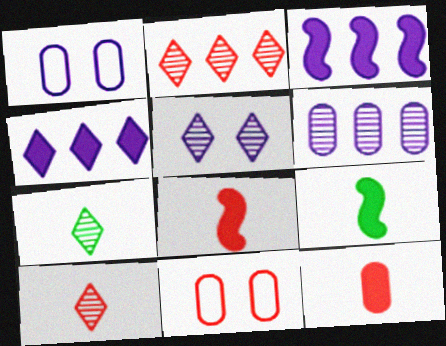[[1, 2, 9], 
[2, 5, 7], 
[2, 8, 11], 
[3, 7, 11]]